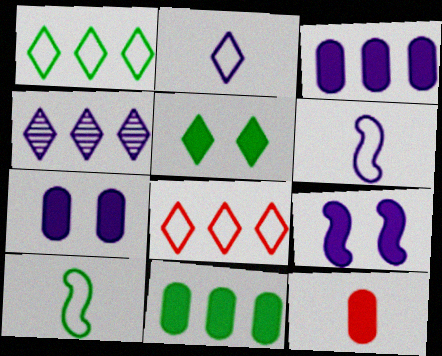[[4, 6, 7], 
[7, 11, 12]]